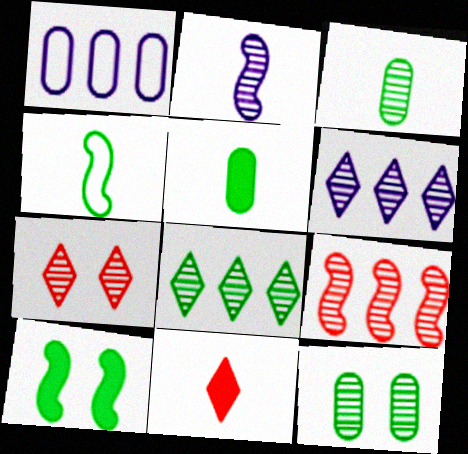[]